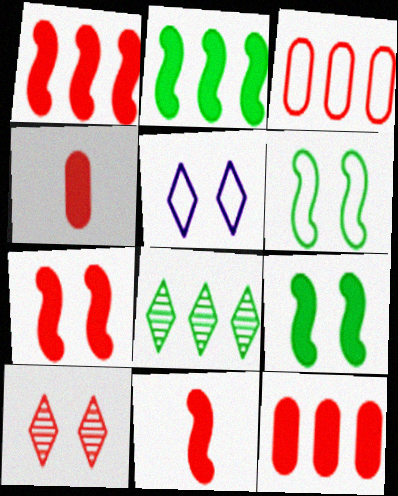[[1, 7, 11], 
[3, 10, 11]]